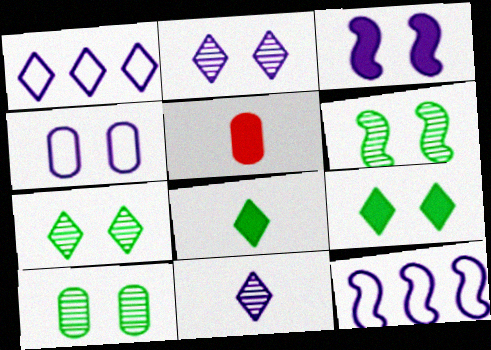[[1, 5, 6], 
[2, 3, 4], 
[5, 7, 12], 
[6, 7, 10]]